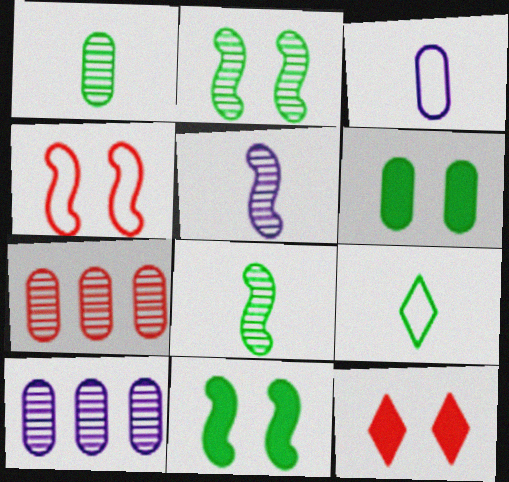[[3, 6, 7]]